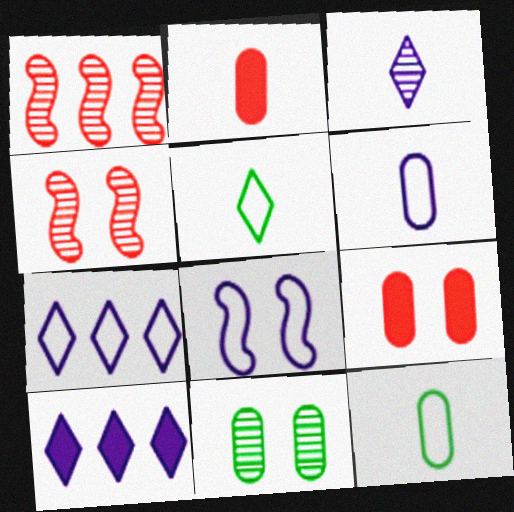[[1, 3, 11], 
[4, 10, 12], 
[6, 7, 8]]